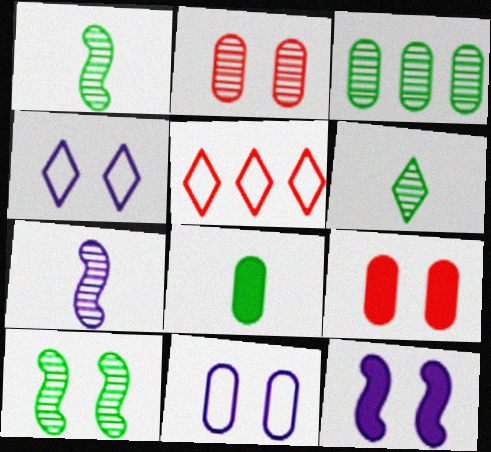[[3, 6, 10], 
[4, 9, 10]]